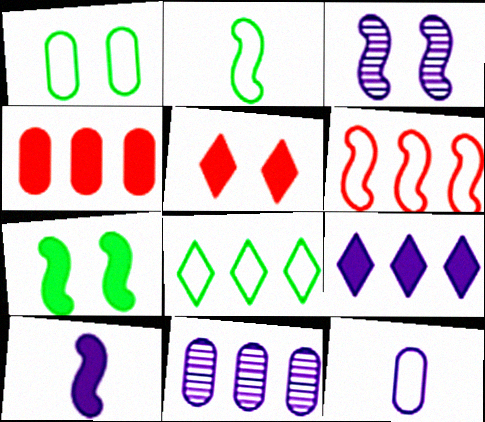[[1, 2, 8], 
[1, 3, 5], 
[2, 5, 11], 
[3, 9, 12]]